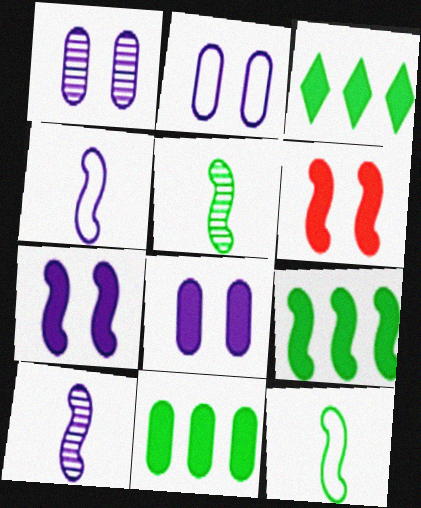[[1, 2, 8], 
[3, 9, 11]]